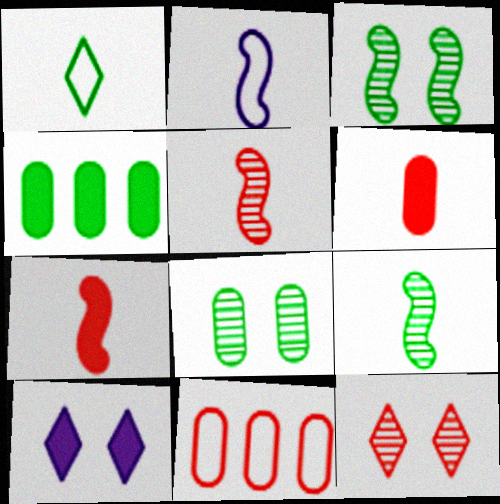[[1, 3, 4], 
[2, 4, 12], 
[2, 7, 9], 
[4, 7, 10], 
[7, 11, 12], 
[9, 10, 11]]